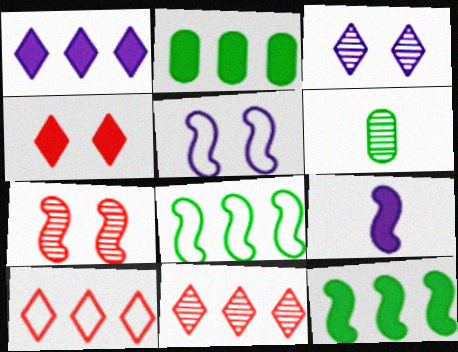[[2, 4, 9], 
[7, 8, 9]]